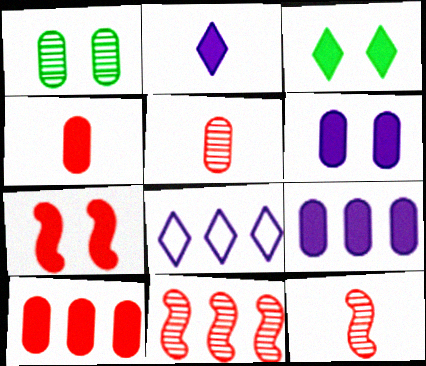[[3, 6, 7]]